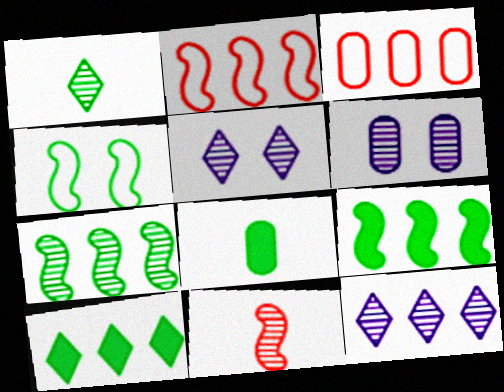[[2, 5, 8], 
[3, 6, 8], 
[3, 9, 12]]